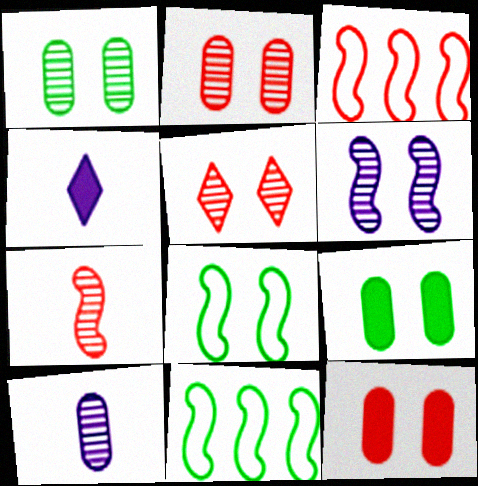[[1, 3, 4], 
[1, 5, 6], 
[2, 4, 11]]